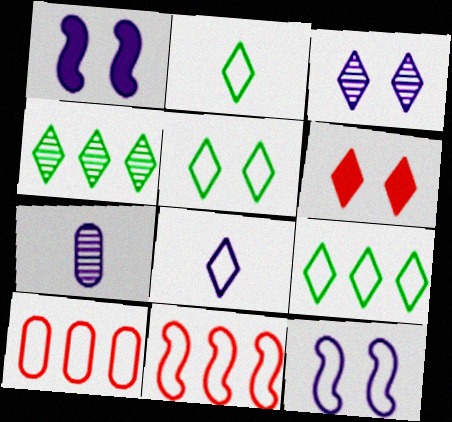[[2, 5, 9], 
[2, 10, 12], 
[3, 5, 6], 
[4, 6, 8]]